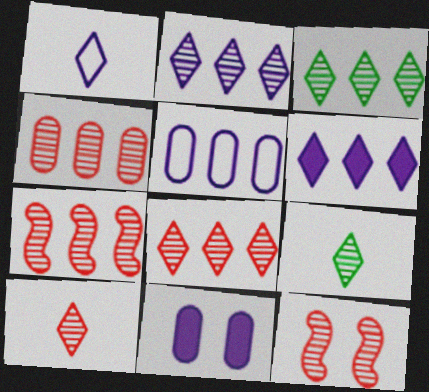[[2, 3, 8], 
[4, 7, 8], 
[4, 10, 12]]